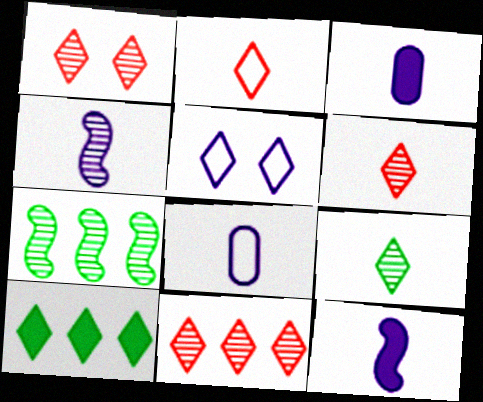[[1, 6, 11], 
[5, 6, 10]]